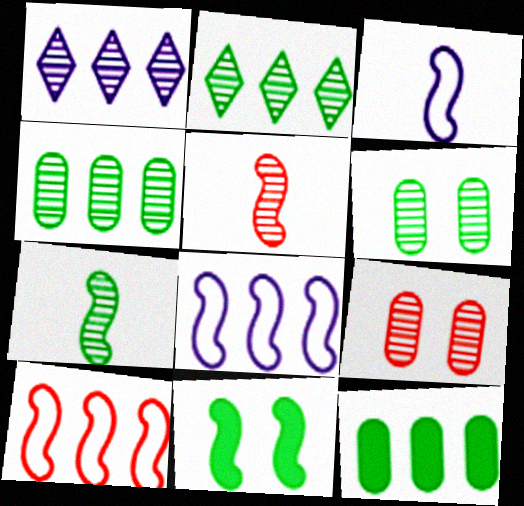[[1, 5, 6], 
[1, 7, 9], 
[1, 10, 12], 
[2, 6, 7], 
[5, 8, 11]]